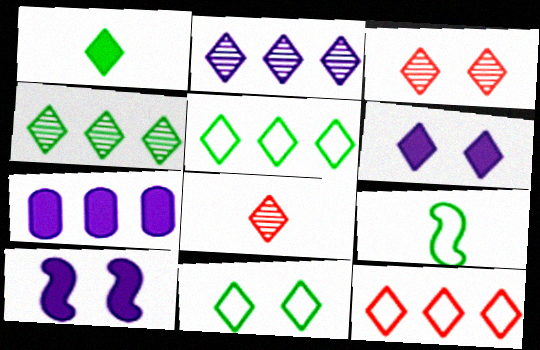[[1, 4, 11], 
[3, 6, 11], 
[3, 7, 9], 
[5, 6, 8]]